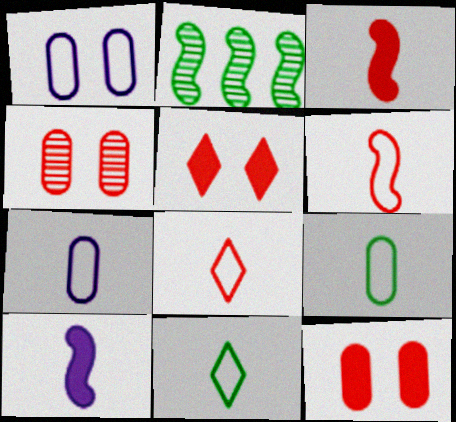[[2, 5, 7], 
[6, 7, 11]]